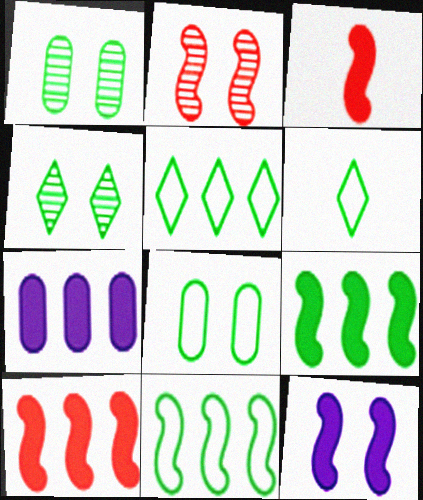[[1, 6, 9], 
[2, 6, 7], 
[3, 9, 12], 
[6, 8, 11]]